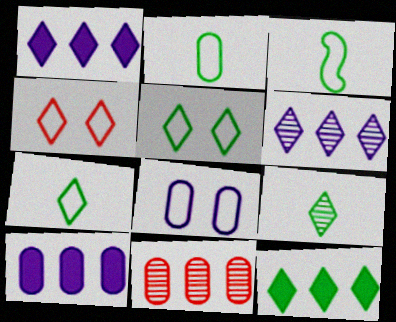[[1, 4, 9], 
[2, 3, 7], 
[5, 9, 12]]